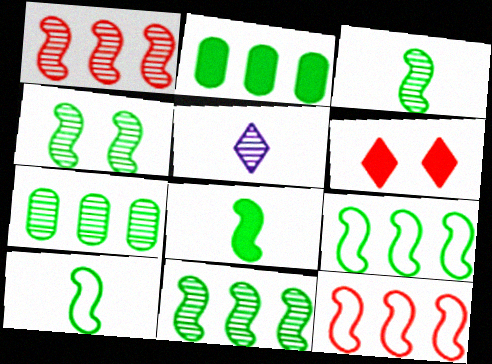[[3, 4, 11], 
[3, 8, 10], 
[4, 8, 9]]